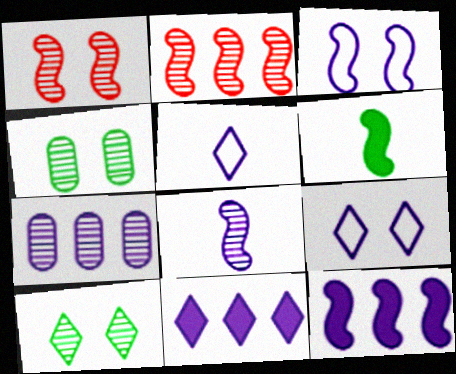[[2, 3, 6], 
[3, 8, 12]]